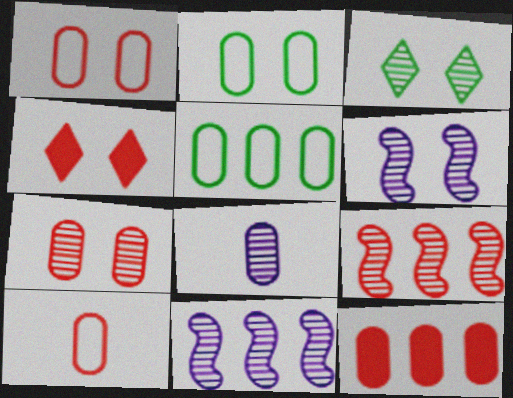[[2, 4, 6], 
[2, 8, 12], 
[3, 6, 7], 
[3, 8, 9], 
[4, 9, 10], 
[7, 10, 12]]